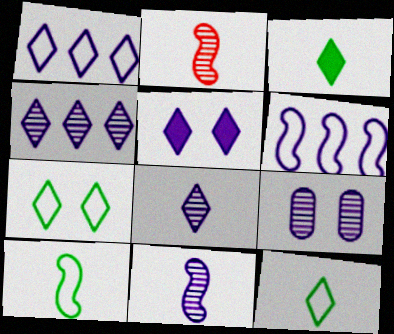[[1, 5, 8], 
[4, 9, 11]]